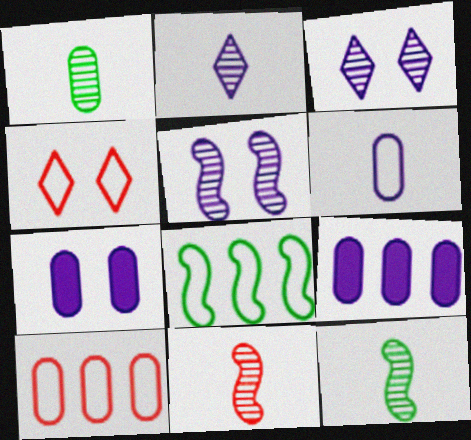[[1, 2, 11], 
[1, 7, 10], 
[4, 6, 8], 
[4, 9, 12]]